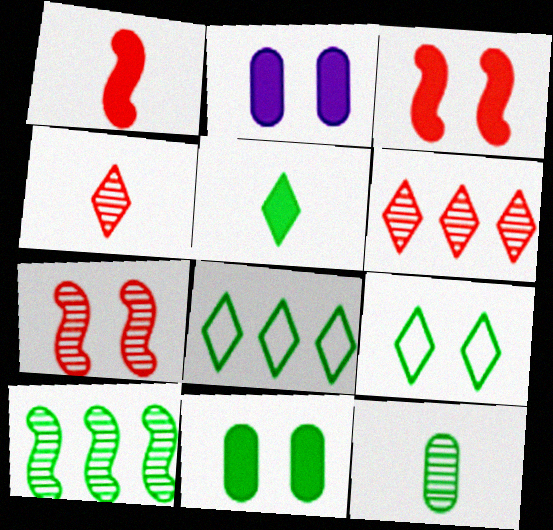[[2, 7, 9]]